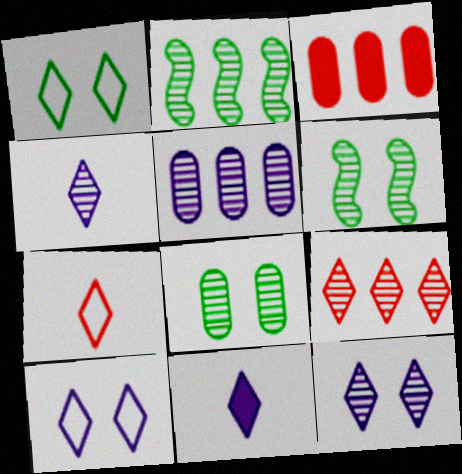[[1, 9, 11], 
[2, 5, 9]]